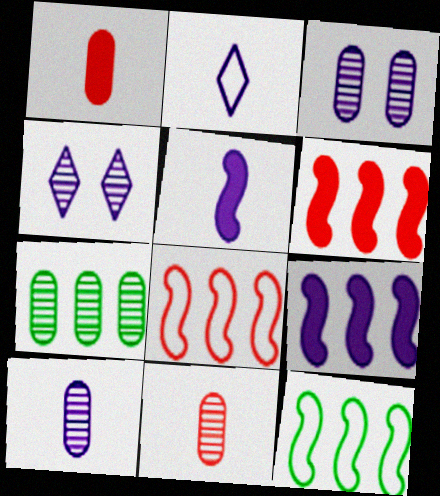[[1, 4, 12], 
[2, 3, 9], 
[2, 5, 10], 
[3, 7, 11]]